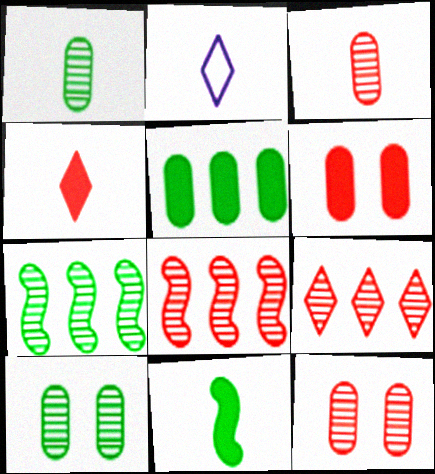[[2, 3, 11], 
[2, 6, 7]]